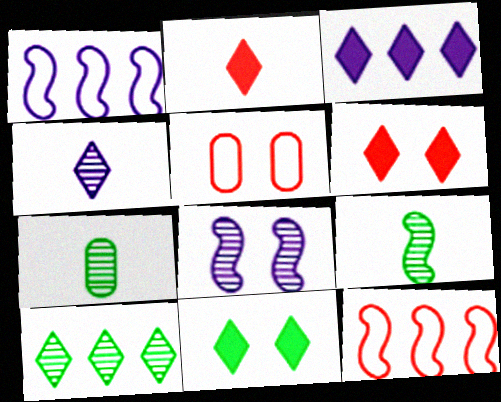[[1, 6, 7], 
[2, 3, 11], 
[3, 5, 9], 
[5, 8, 11]]